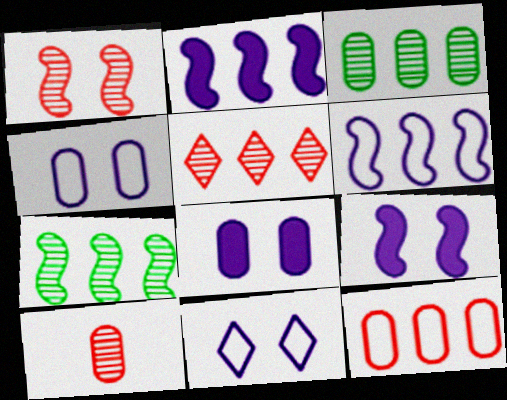[[1, 5, 10]]